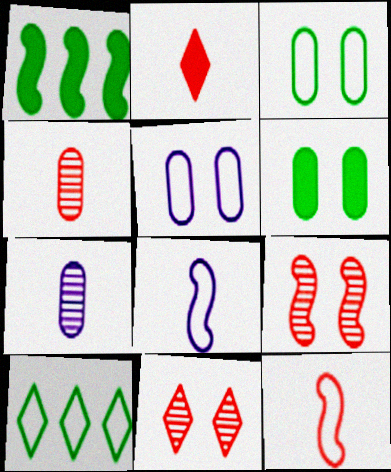[[1, 8, 9], 
[2, 4, 12], 
[5, 10, 12]]